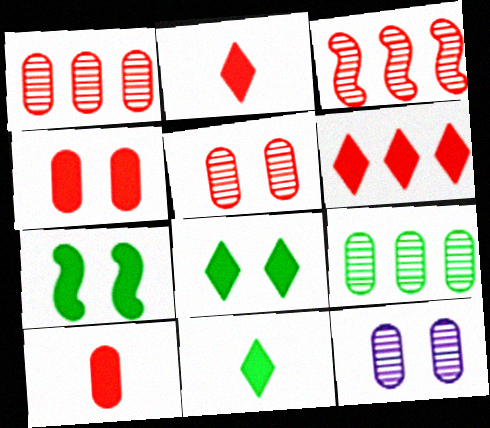[]